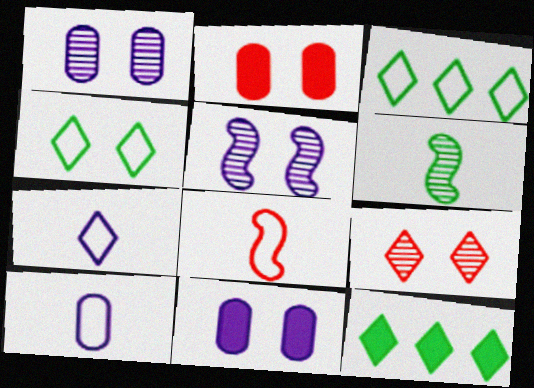[[1, 8, 12], 
[2, 4, 5], 
[7, 9, 12]]